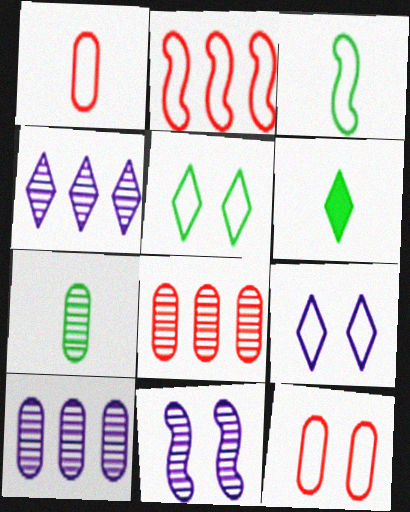[[3, 6, 7]]